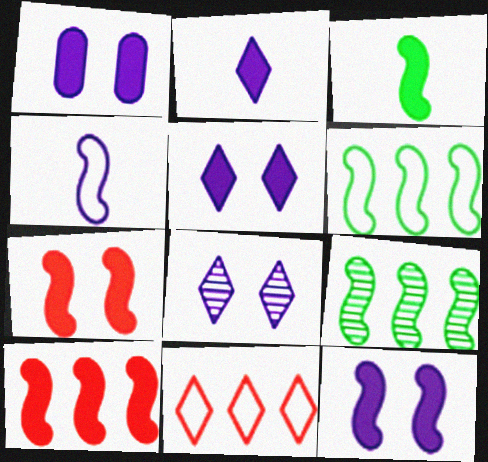[[1, 5, 12], 
[3, 10, 12], 
[4, 7, 9]]